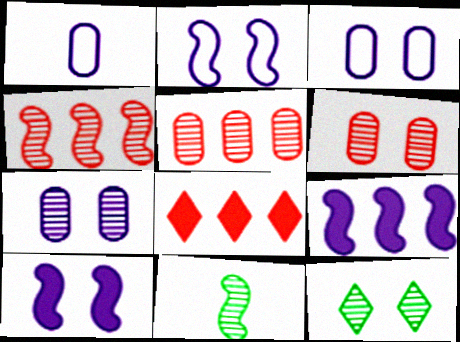[[3, 8, 11]]